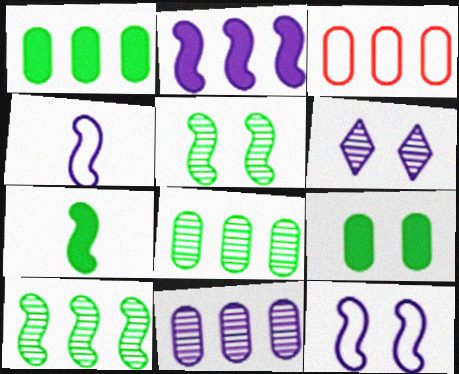[[1, 3, 11], 
[3, 6, 7]]